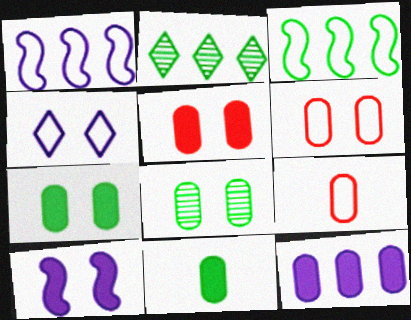[[2, 9, 10], 
[3, 4, 9], 
[5, 11, 12], 
[8, 9, 12]]